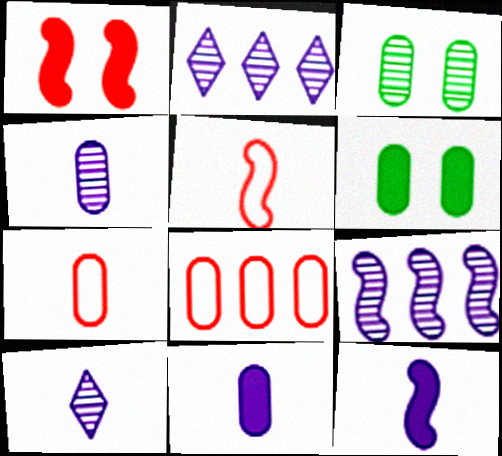[[2, 5, 6], 
[3, 8, 11], 
[4, 6, 8]]